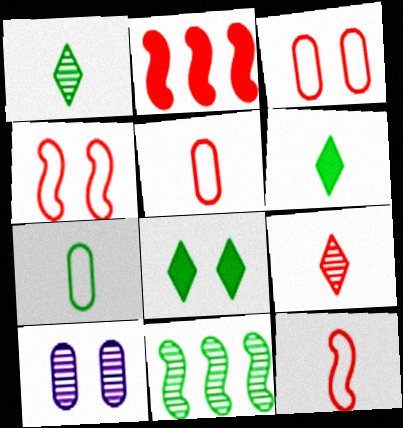[[2, 3, 9], 
[4, 8, 10], 
[7, 8, 11], 
[9, 10, 11]]